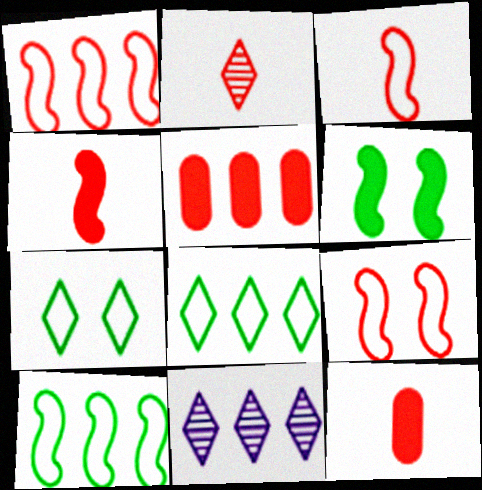[[1, 3, 9], 
[2, 3, 12], 
[2, 5, 9], 
[5, 10, 11]]